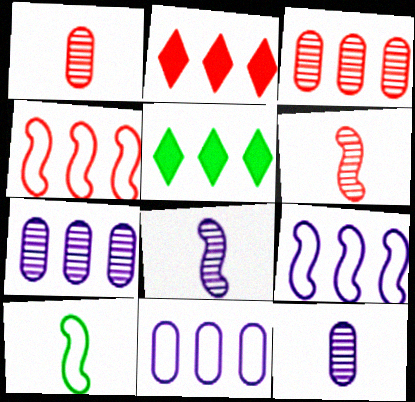[[2, 3, 4], 
[3, 5, 9], 
[4, 5, 7]]